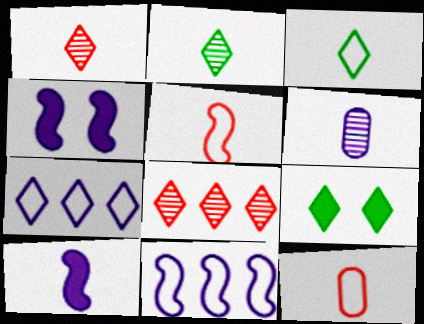[[1, 7, 9], 
[2, 10, 12], 
[4, 6, 7]]